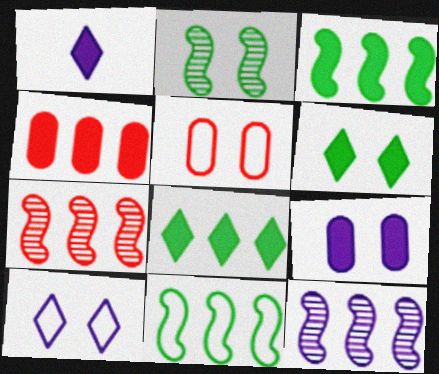[]